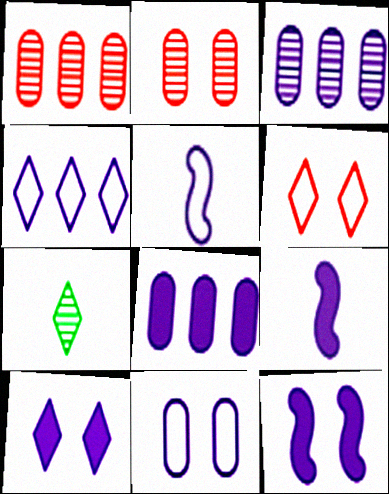[[3, 5, 10], 
[4, 5, 11], 
[8, 9, 10]]